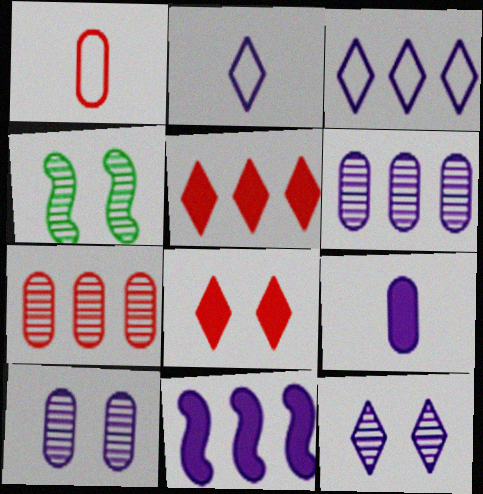[[2, 10, 11], 
[3, 6, 11]]